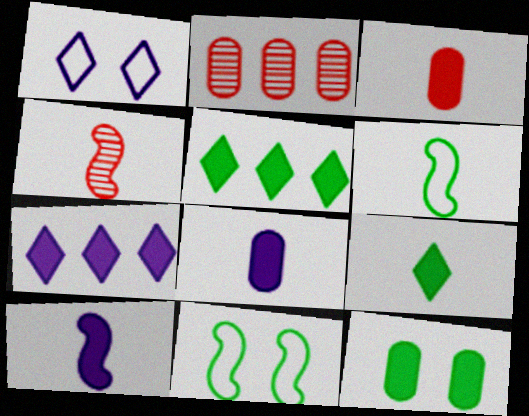[[3, 9, 10], 
[4, 6, 10]]